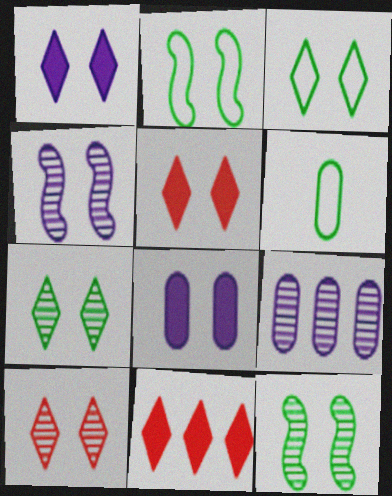[[1, 3, 10], 
[2, 8, 10], 
[4, 6, 11]]